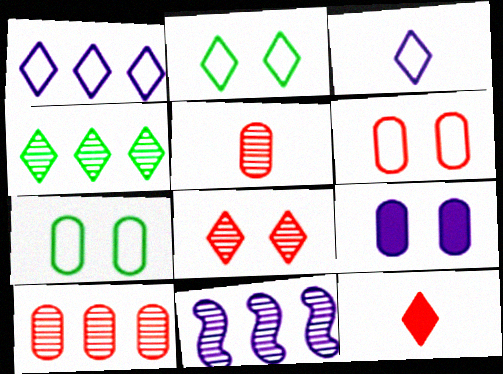[[3, 9, 11], 
[4, 10, 11], 
[7, 11, 12]]